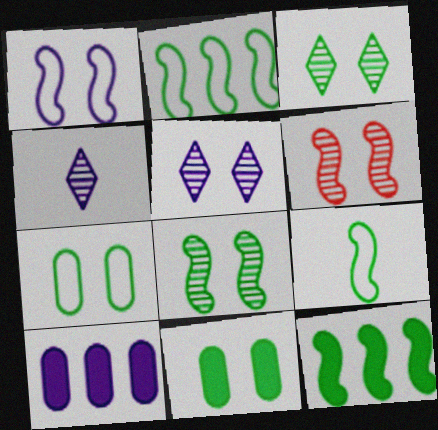[[1, 4, 10], 
[8, 9, 12]]